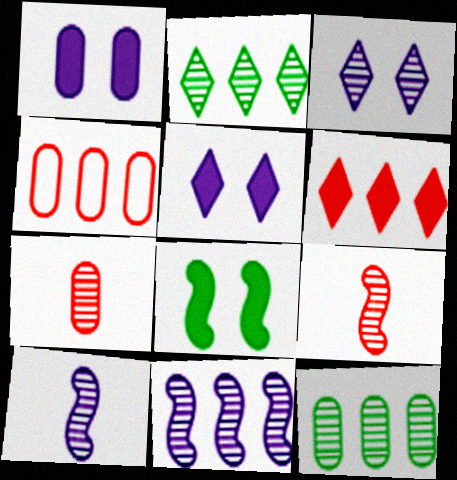[[3, 9, 12]]